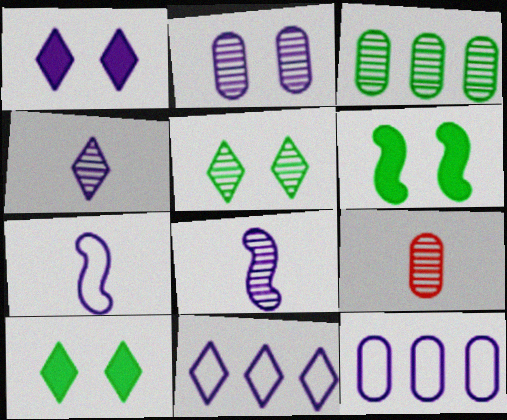[[1, 4, 11], 
[1, 8, 12], 
[2, 3, 9], 
[6, 9, 11]]